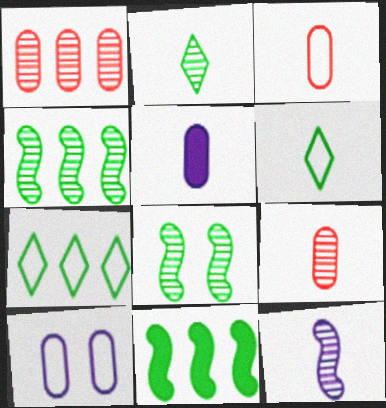[[2, 9, 12]]